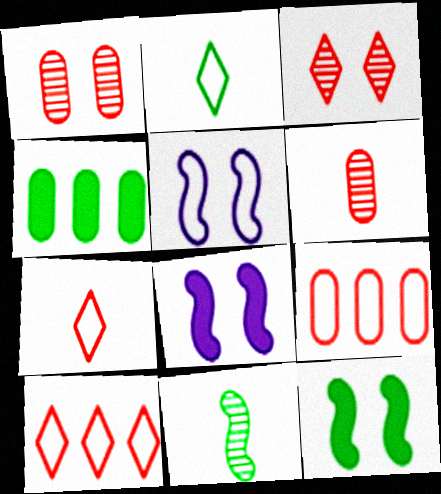[[2, 5, 9]]